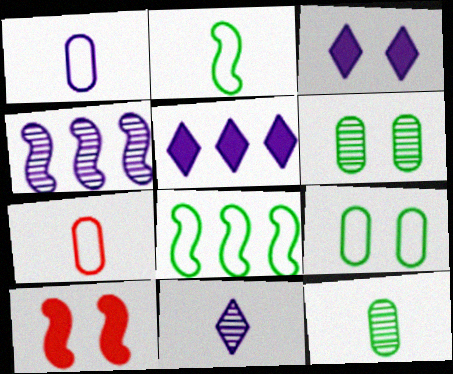[[1, 3, 4], 
[2, 4, 10]]